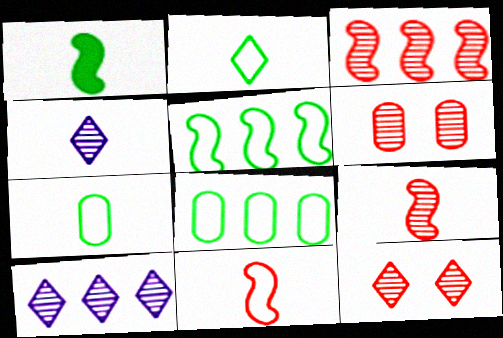[]